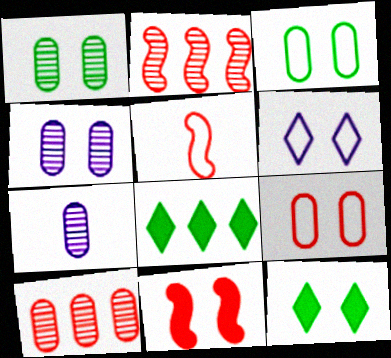[[1, 6, 11], 
[1, 7, 10], 
[2, 5, 11], 
[4, 5, 8]]